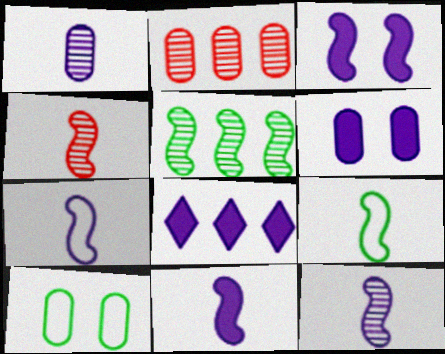[[4, 8, 10], 
[4, 9, 11], 
[6, 8, 11], 
[7, 11, 12]]